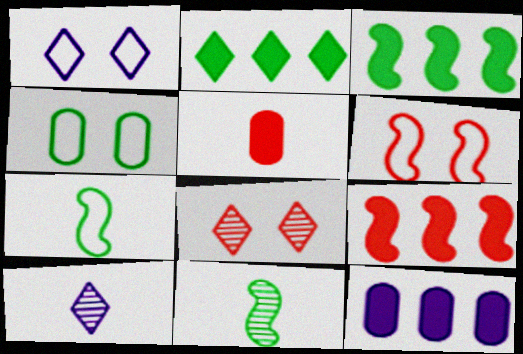[[1, 4, 6], 
[2, 4, 11], 
[2, 9, 12], 
[4, 9, 10], 
[5, 7, 10], 
[7, 8, 12]]